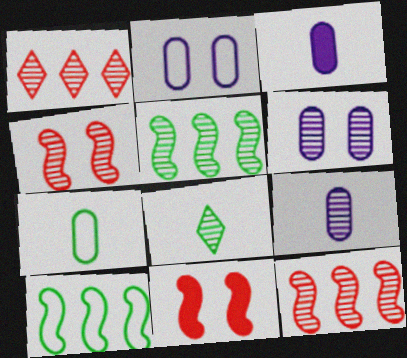[[6, 8, 12]]